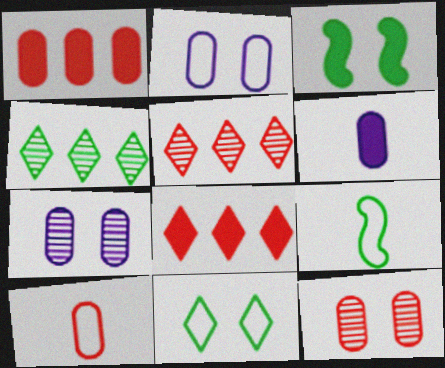[[1, 10, 12], 
[3, 6, 8], 
[7, 8, 9]]